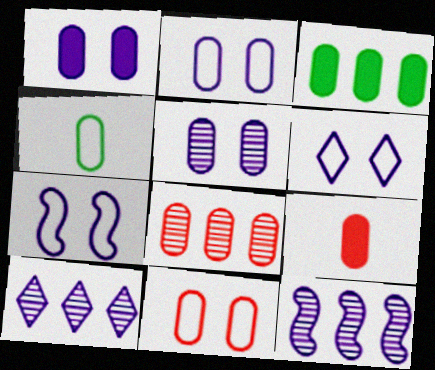[[1, 2, 5], 
[1, 3, 9], 
[1, 4, 8], 
[2, 6, 7], 
[8, 9, 11]]